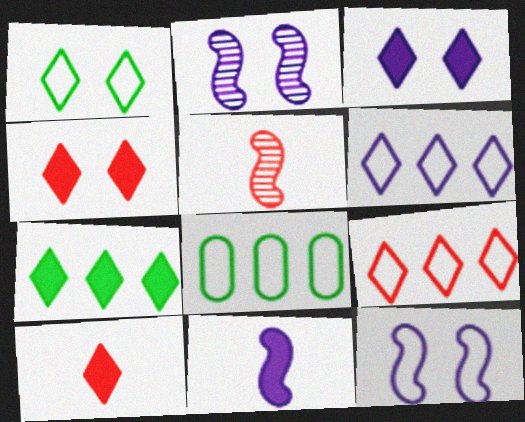[[2, 8, 10], 
[3, 5, 8], 
[3, 7, 10]]